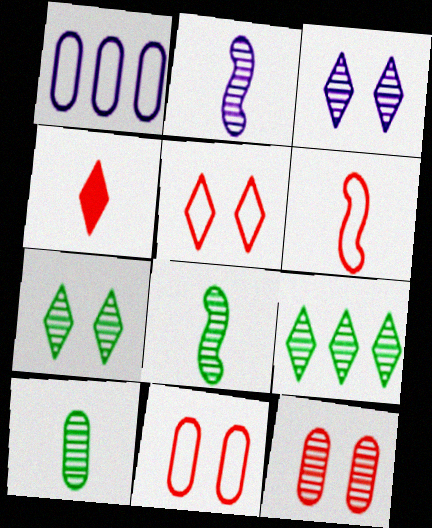[[2, 9, 12]]